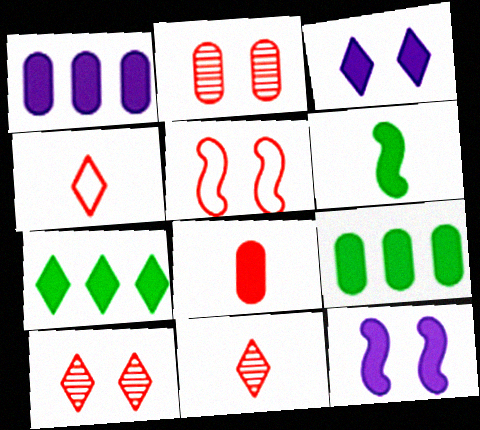[[7, 8, 12]]